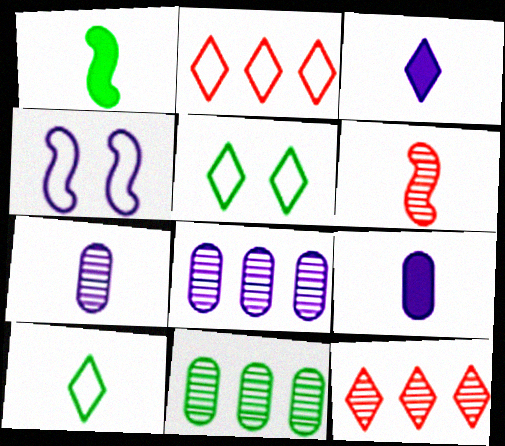[[1, 5, 11], 
[3, 4, 8], 
[3, 5, 12], 
[6, 9, 10]]